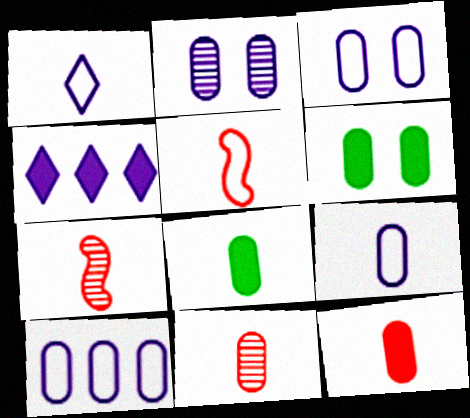[[1, 7, 8], 
[3, 9, 10], 
[6, 10, 11], 
[8, 9, 11]]